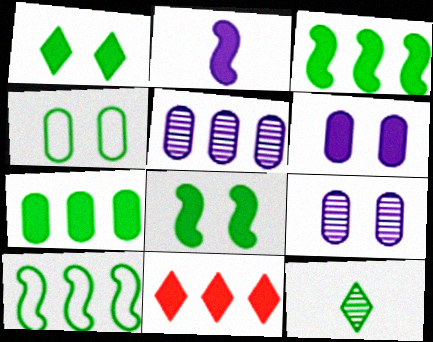[[3, 4, 12], 
[5, 10, 11]]